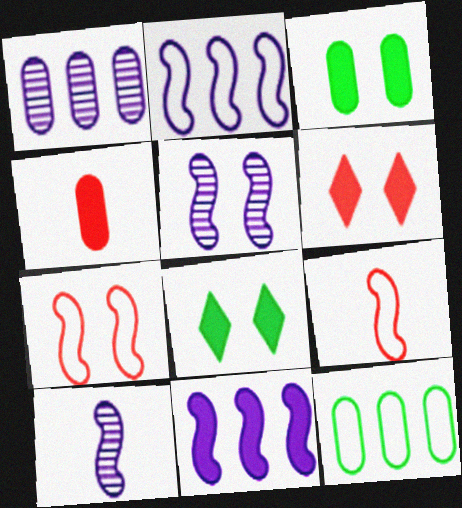[[1, 8, 9], 
[4, 8, 11], 
[6, 10, 12]]